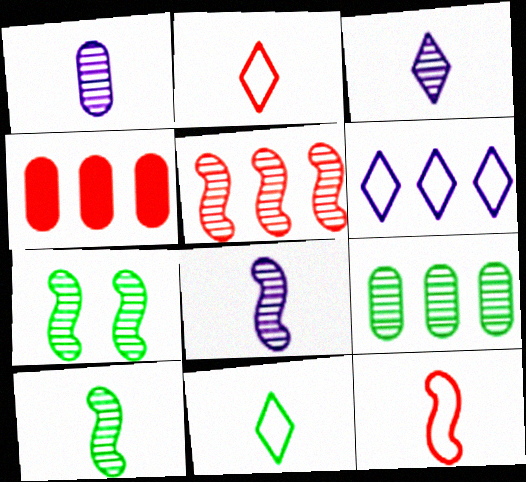[[1, 3, 8], 
[5, 7, 8]]